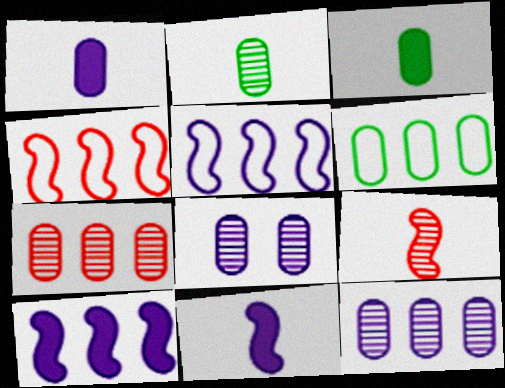[[2, 7, 8]]